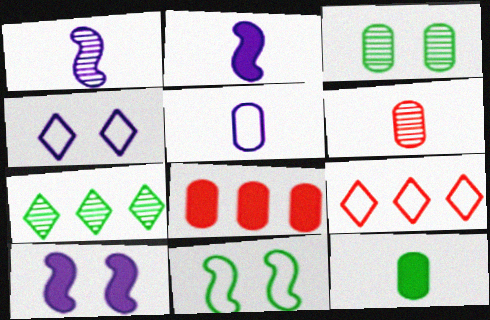[[2, 3, 9], 
[3, 5, 8], 
[5, 6, 12], 
[5, 9, 11], 
[7, 11, 12]]